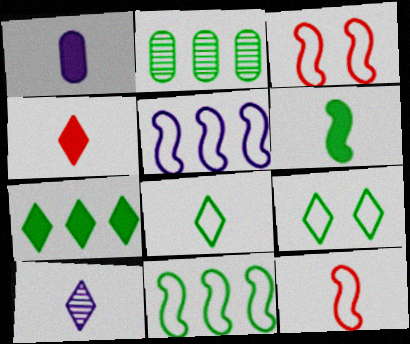[[1, 4, 6], 
[2, 6, 9], 
[2, 7, 11], 
[4, 8, 10]]